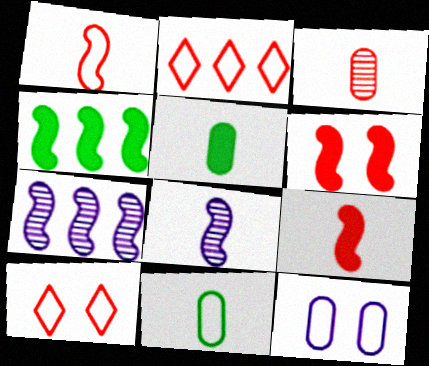[[2, 3, 6], 
[5, 7, 10]]